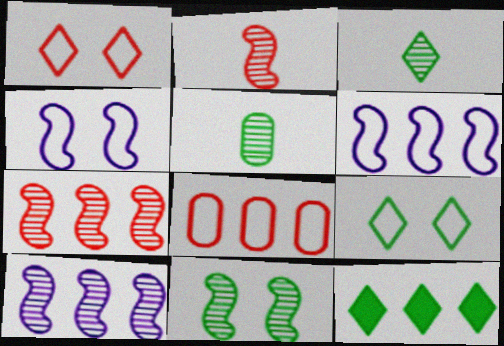[[2, 10, 11], 
[3, 9, 12], 
[8, 10, 12]]